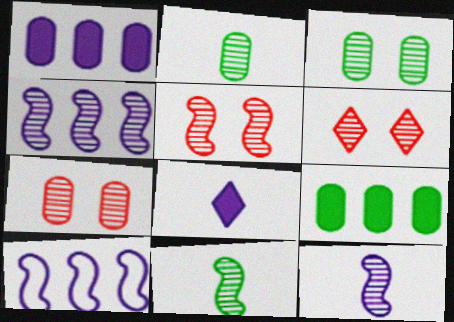[[2, 4, 6], 
[4, 5, 11], 
[5, 6, 7]]